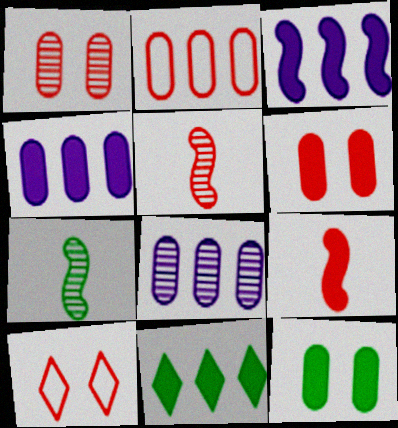[[4, 7, 10]]